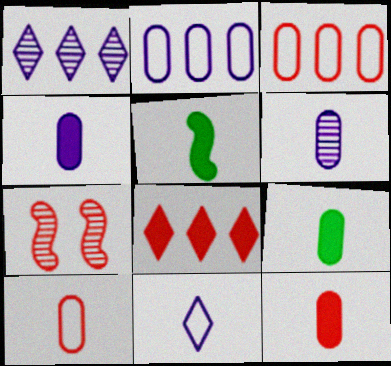[[4, 9, 12], 
[6, 9, 10], 
[7, 8, 10]]